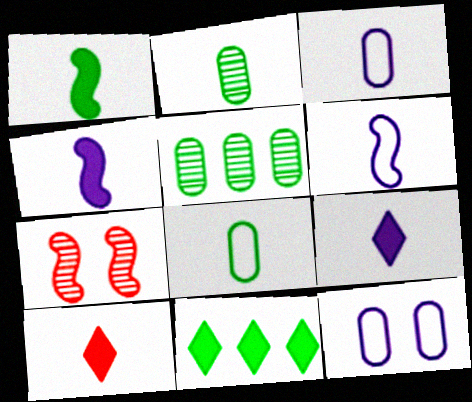[[2, 6, 10], 
[3, 7, 11]]